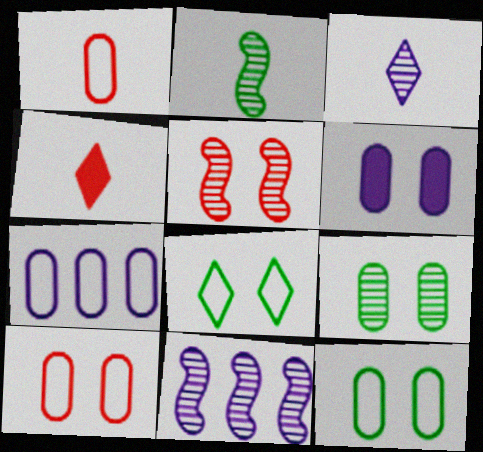[[1, 7, 12], 
[2, 5, 11], 
[4, 11, 12], 
[5, 6, 8], 
[6, 9, 10]]